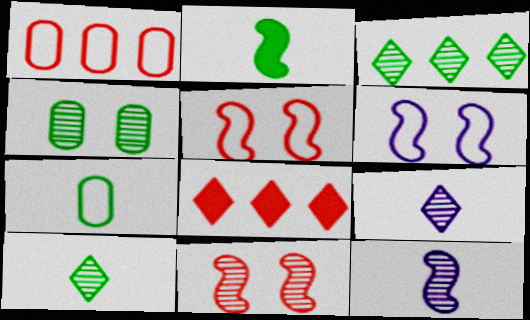[[2, 7, 10]]